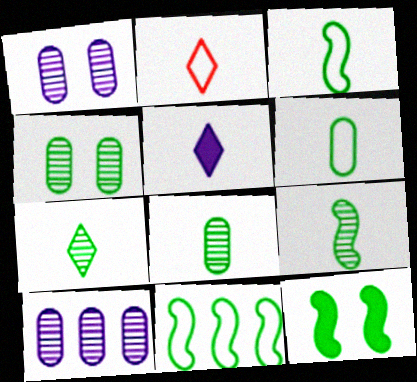[[2, 5, 7], 
[2, 10, 12], 
[7, 8, 9], 
[9, 11, 12]]